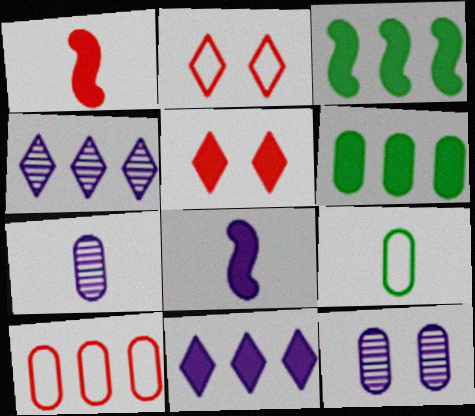[[2, 3, 7], 
[3, 4, 10], 
[5, 6, 8]]